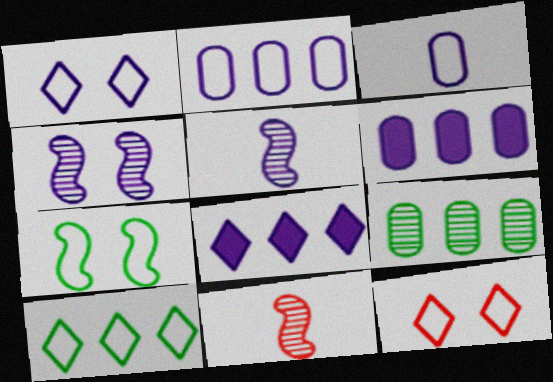[[1, 5, 6], 
[3, 4, 8]]